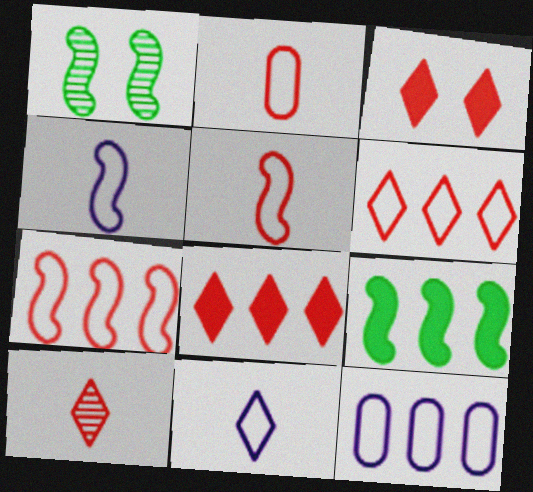[[3, 6, 10]]